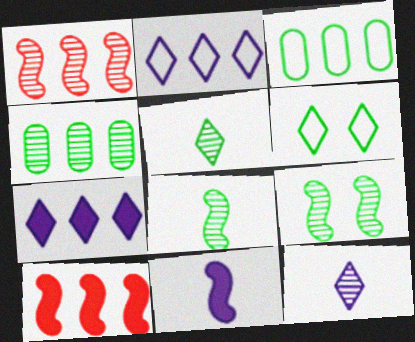[[1, 3, 7], 
[2, 4, 10], 
[4, 5, 9]]